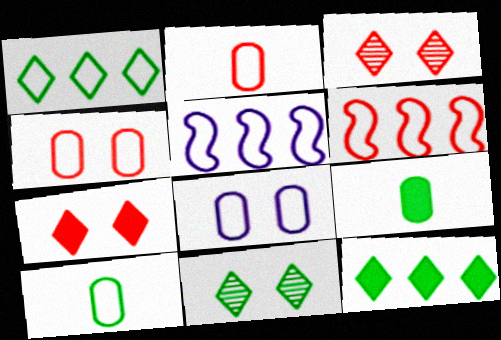[[3, 5, 9]]